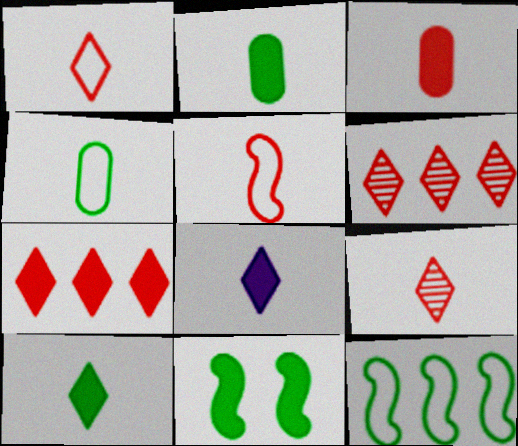[[3, 5, 9]]